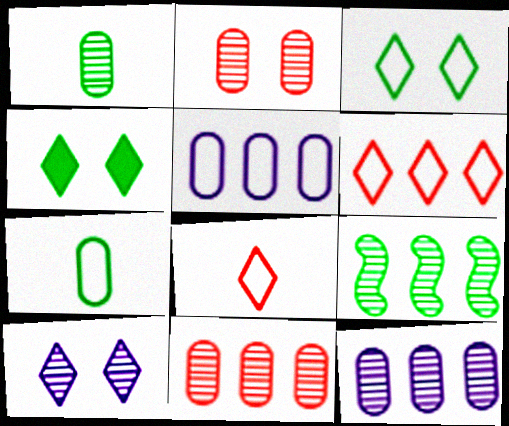[[1, 2, 12], 
[4, 7, 9]]